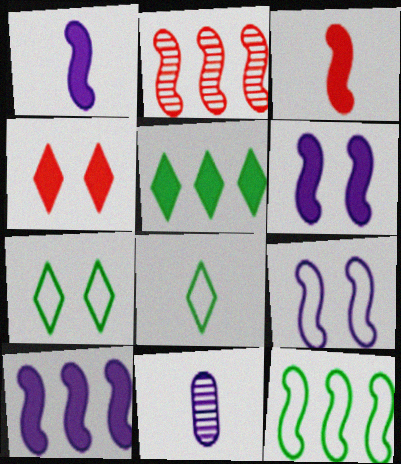[[1, 6, 10], 
[2, 10, 12], 
[3, 8, 11], 
[4, 11, 12]]